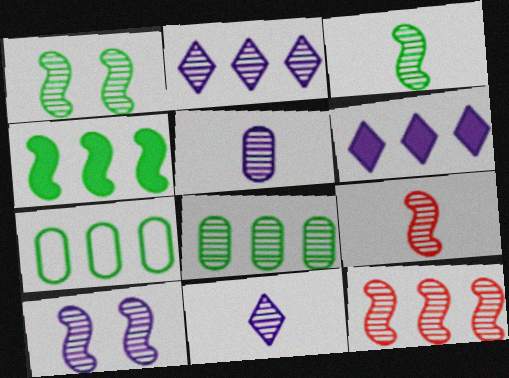[[2, 5, 10], 
[2, 8, 12], 
[3, 10, 12], 
[6, 7, 12]]